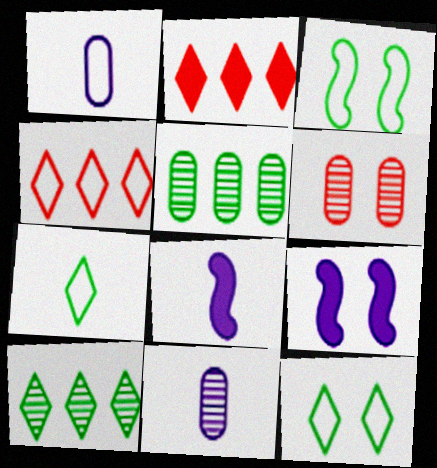[[1, 3, 4], 
[2, 3, 11], 
[5, 6, 11], 
[6, 9, 12]]